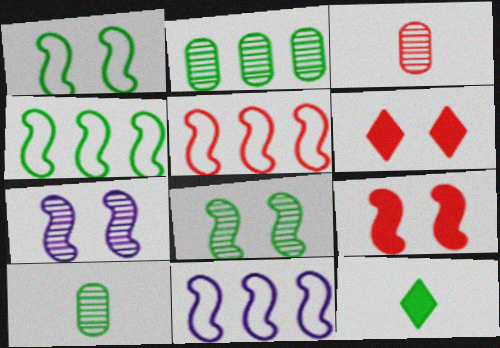[[1, 2, 12], 
[1, 7, 9], 
[3, 5, 6], 
[4, 5, 11], 
[6, 10, 11]]